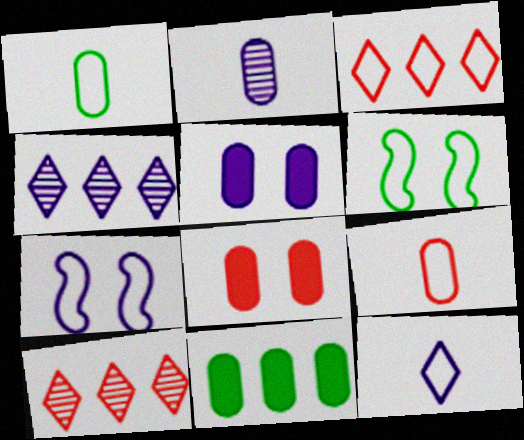[[1, 3, 7]]